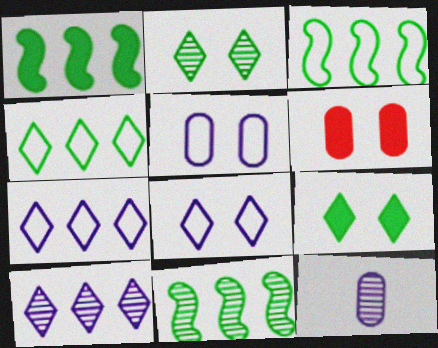[[1, 3, 11]]